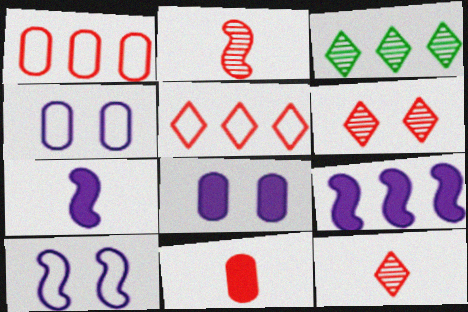[[1, 3, 9], 
[3, 10, 11]]